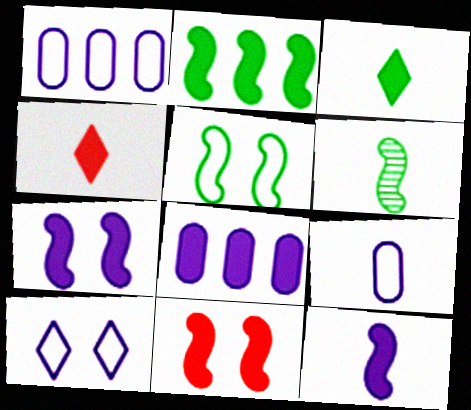[[2, 5, 6], 
[2, 11, 12], 
[3, 8, 11], 
[4, 6, 9]]